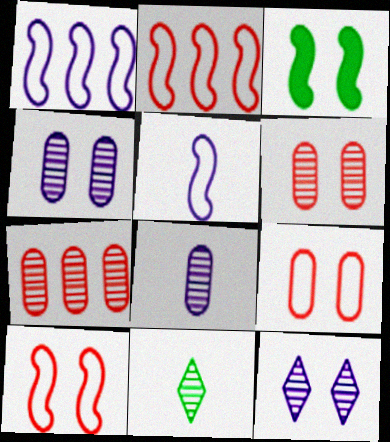[[3, 9, 12]]